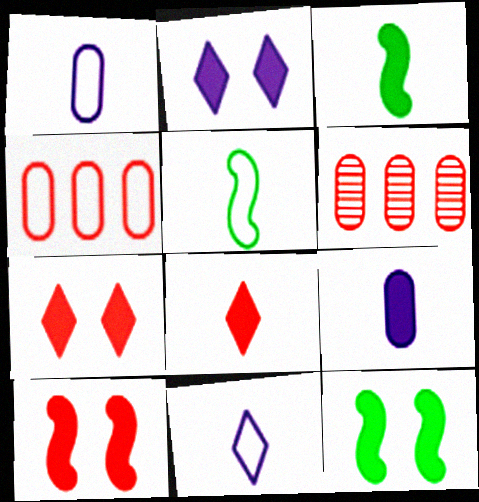[[2, 5, 6], 
[3, 8, 9], 
[6, 11, 12]]